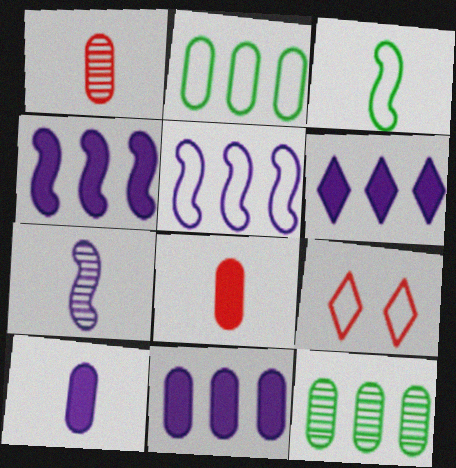[[4, 6, 11]]